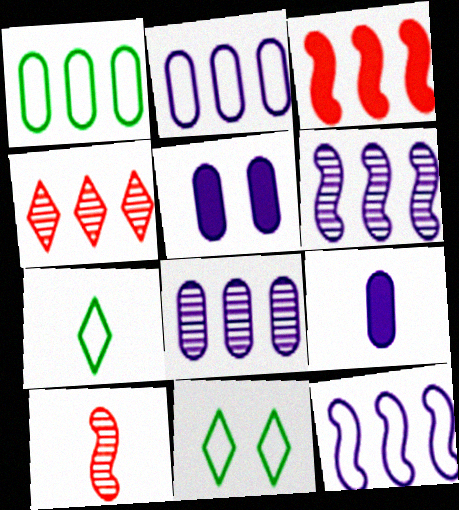[[7, 9, 10]]